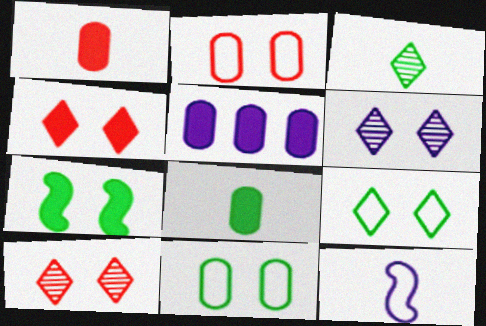[[1, 3, 12], 
[2, 6, 7], 
[4, 6, 9], 
[5, 6, 12]]